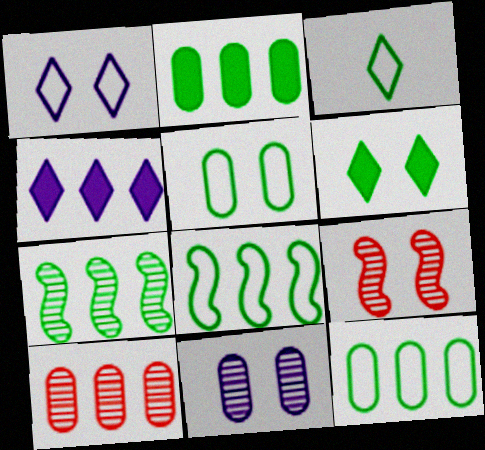[[3, 5, 8], 
[4, 8, 10]]